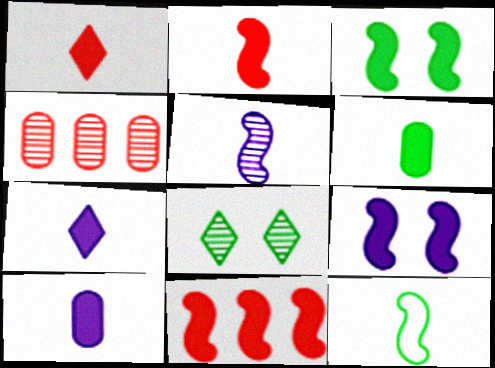[[2, 5, 12], 
[2, 6, 7], 
[4, 5, 8]]